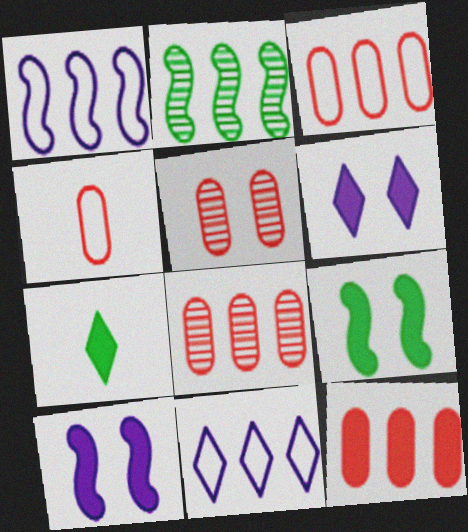[[1, 5, 7], 
[2, 4, 6], 
[2, 11, 12], 
[3, 8, 12], 
[4, 5, 12], 
[7, 10, 12]]